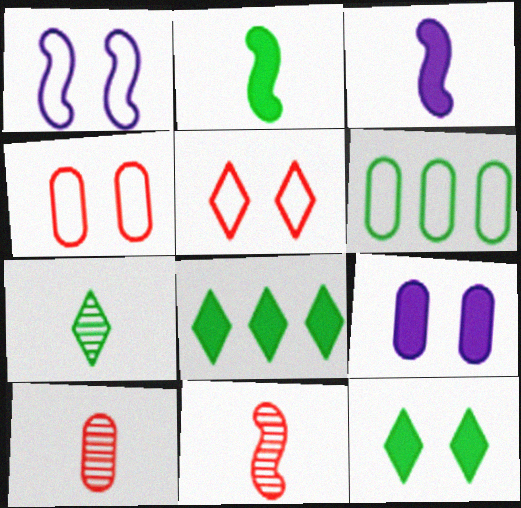[[1, 8, 10], 
[6, 9, 10]]